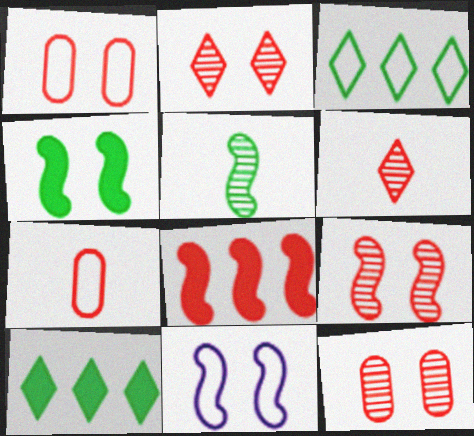[[1, 6, 8], 
[2, 7, 8], 
[2, 9, 12], 
[3, 7, 11], 
[4, 9, 11], 
[5, 8, 11]]